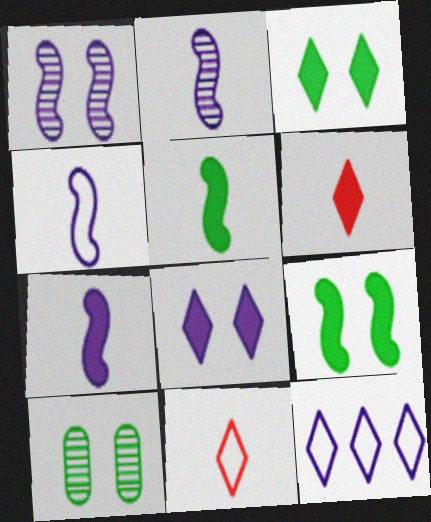[[2, 4, 7]]